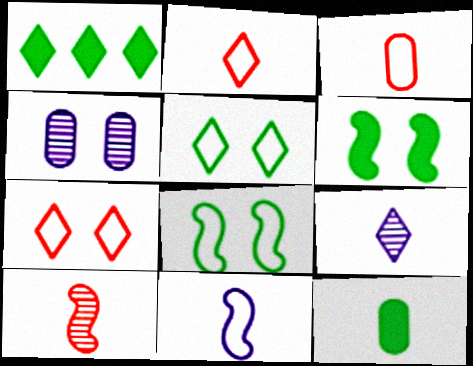[[1, 6, 12], 
[1, 7, 9], 
[4, 6, 7]]